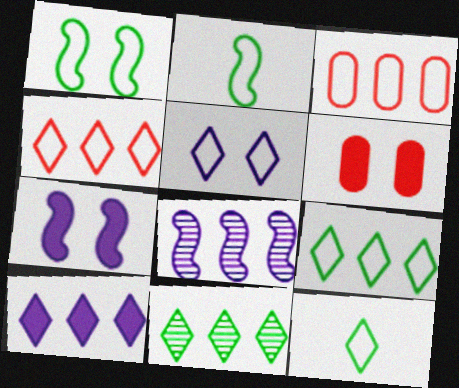[[2, 3, 5], 
[4, 5, 12], 
[4, 10, 11], 
[6, 8, 12]]